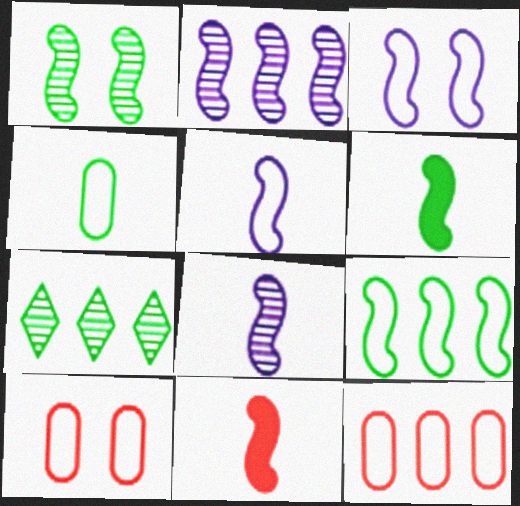[[1, 6, 9]]